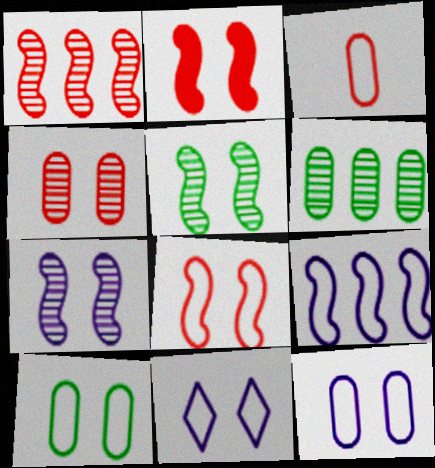[[8, 10, 11]]